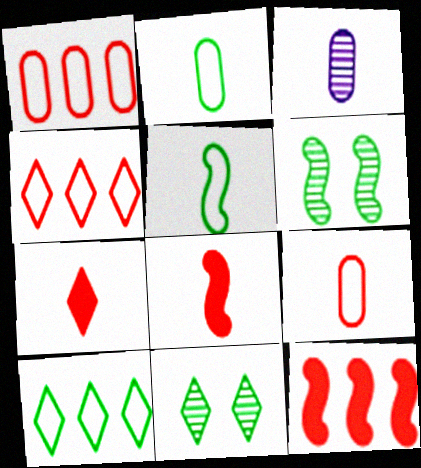[[3, 5, 7]]